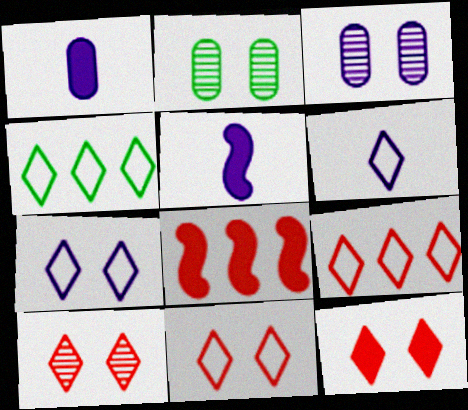[[2, 5, 9], 
[2, 6, 8], 
[4, 6, 11], 
[10, 11, 12]]